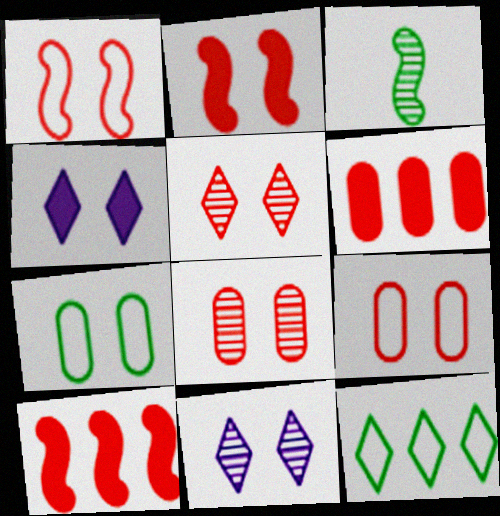[[2, 5, 9], 
[2, 7, 11]]